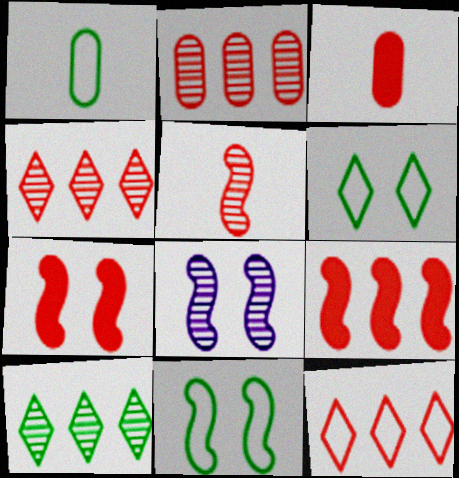[[2, 9, 12], 
[7, 8, 11]]